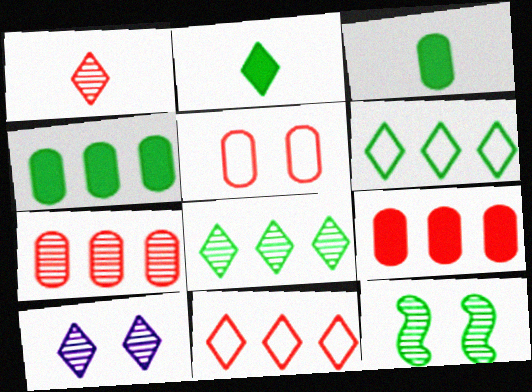[[1, 8, 10], 
[2, 10, 11], 
[3, 6, 12]]